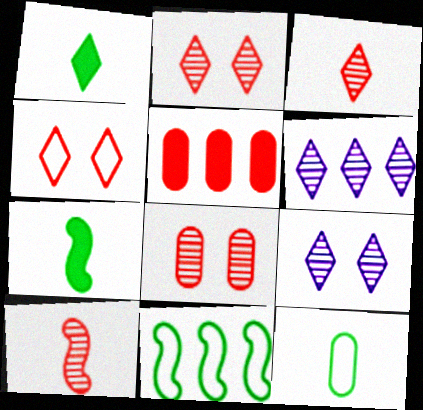[[1, 4, 6], 
[4, 5, 10], 
[5, 6, 11]]